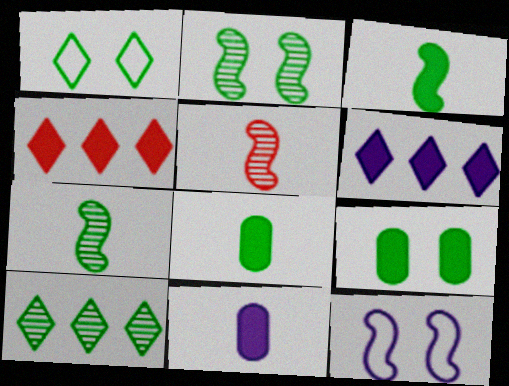[[1, 2, 9]]